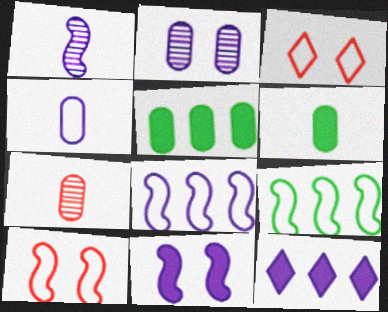[[1, 3, 5], 
[1, 8, 11], 
[3, 4, 9], 
[4, 6, 7]]